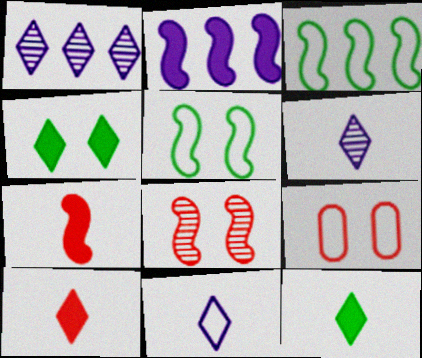[[3, 9, 11]]